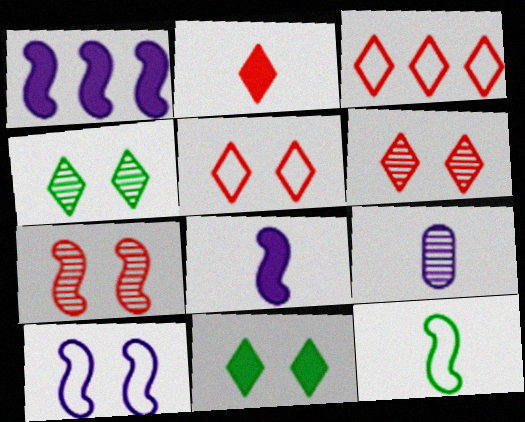[[1, 7, 12], 
[2, 3, 6], 
[2, 9, 12]]